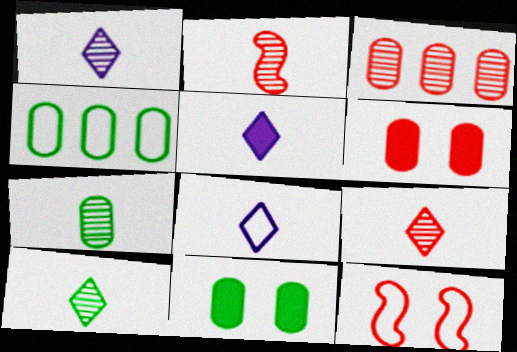[[1, 2, 7], 
[1, 5, 8], 
[1, 9, 10], 
[4, 7, 11], 
[4, 8, 12]]